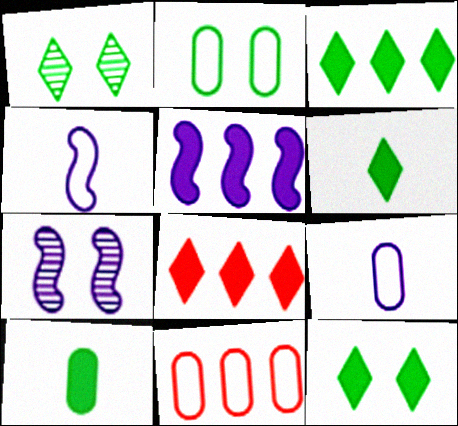[[2, 9, 11], 
[3, 6, 12], 
[4, 5, 7], 
[6, 7, 11]]